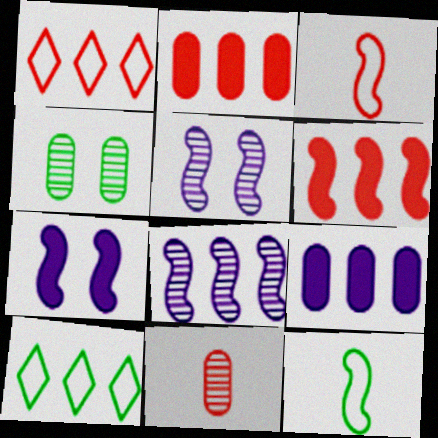[[2, 8, 10], 
[5, 6, 12], 
[7, 10, 11]]